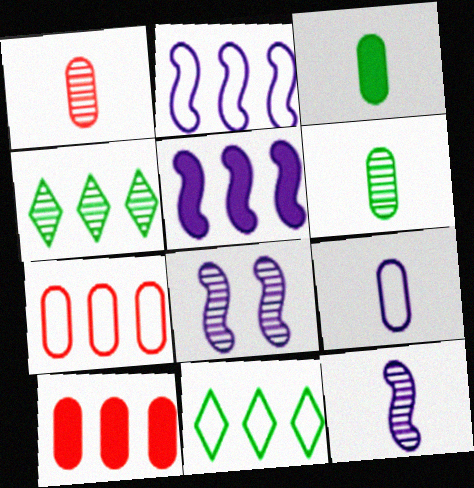[[1, 3, 9], 
[1, 4, 8], 
[2, 4, 10], 
[2, 7, 11], 
[4, 5, 7]]